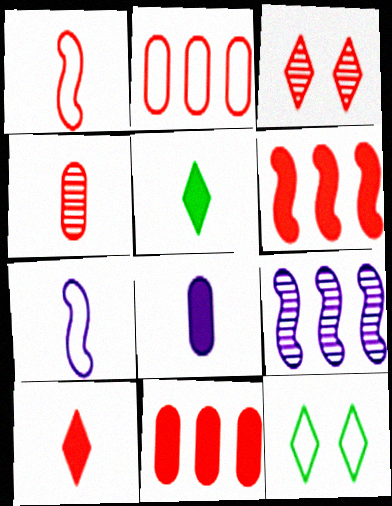[[1, 3, 11], 
[1, 4, 10], 
[2, 7, 12], 
[4, 5, 7]]